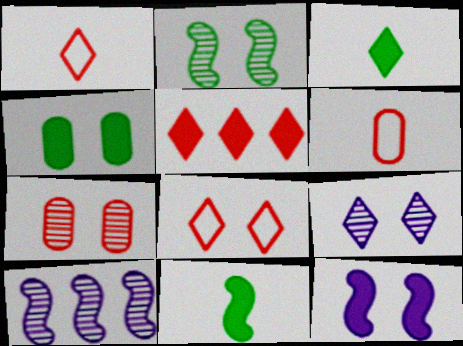[[1, 4, 10], 
[2, 7, 9]]